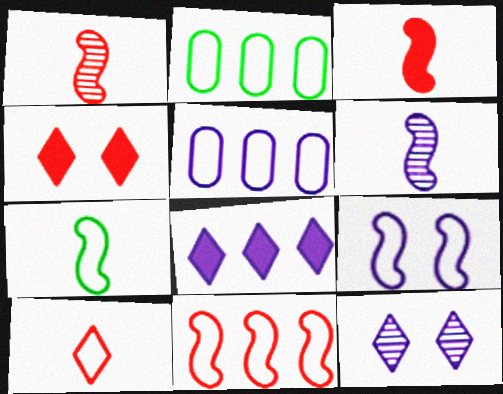[[2, 3, 12], 
[2, 4, 6], 
[2, 9, 10], 
[3, 6, 7], 
[7, 9, 11]]